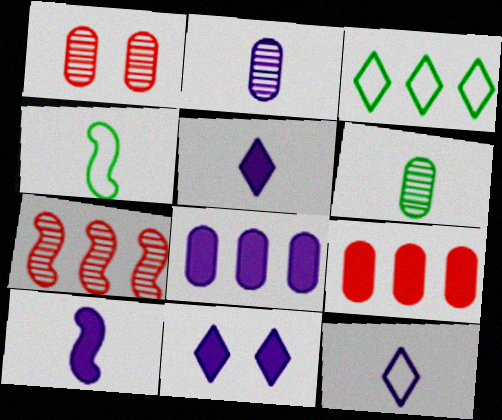[[1, 3, 10], 
[2, 10, 12], 
[3, 7, 8], 
[8, 10, 11]]